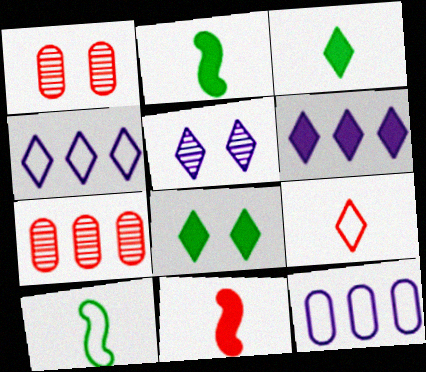[[1, 2, 4], 
[1, 6, 10]]